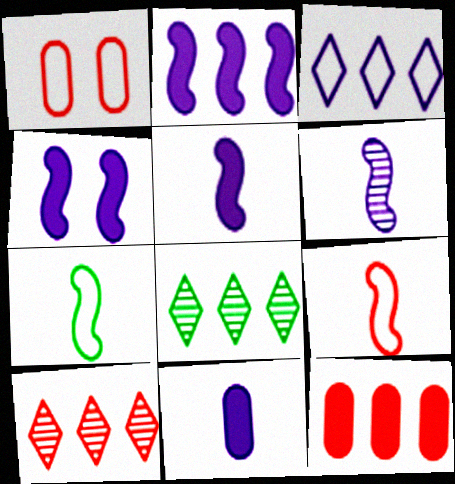[[1, 3, 7], 
[1, 5, 8], 
[2, 4, 5]]